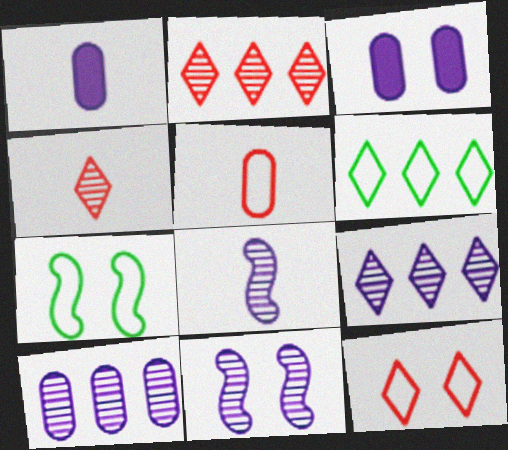[[1, 2, 7]]